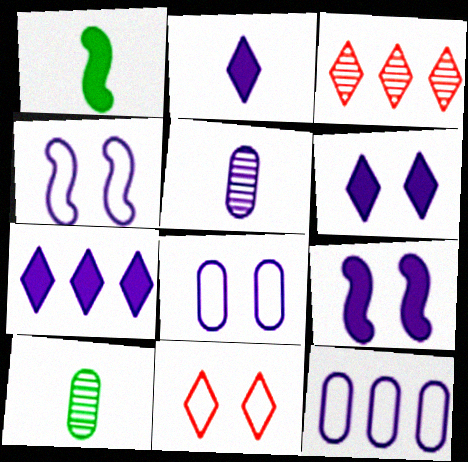[[1, 3, 8], 
[2, 6, 7], 
[4, 5, 7]]